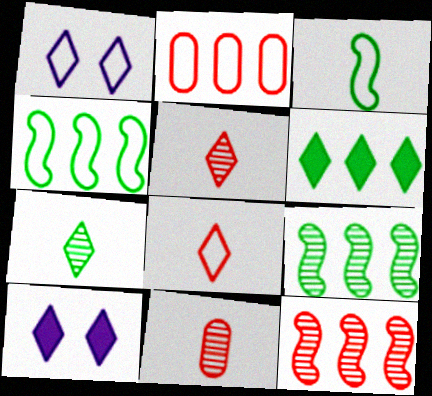[[1, 2, 3], 
[1, 5, 6], 
[4, 10, 11]]